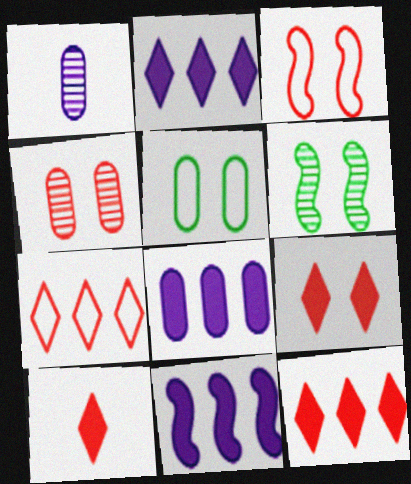[[2, 8, 11], 
[3, 4, 9], 
[9, 10, 12]]